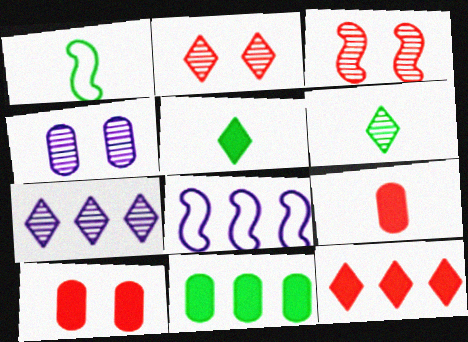[[1, 4, 12], 
[1, 7, 10], 
[2, 6, 7], 
[6, 8, 10]]